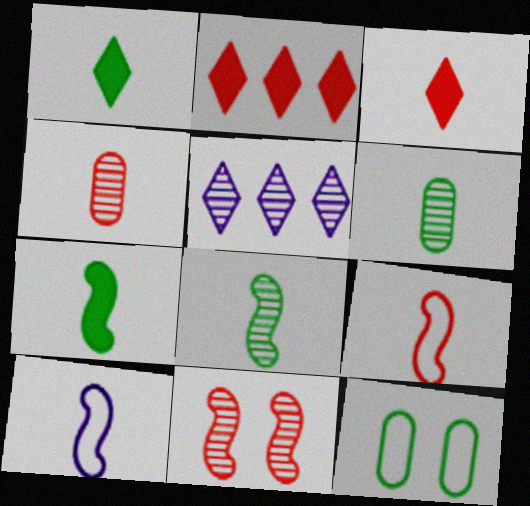[[1, 4, 10], 
[3, 4, 9], 
[3, 6, 10], 
[5, 6, 11]]